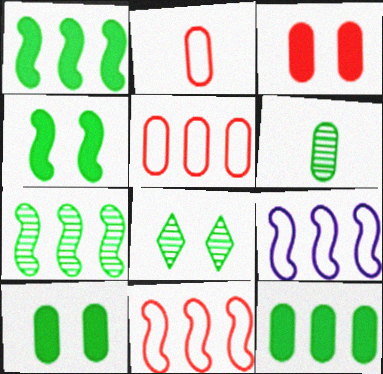[[6, 7, 8]]